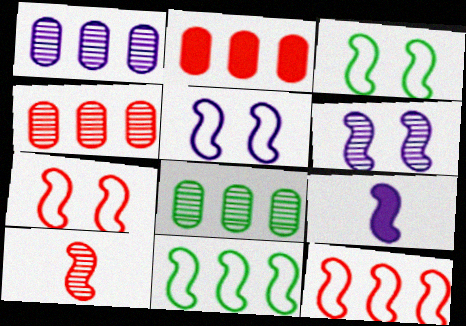[[1, 4, 8], 
[3, 5, 7]]